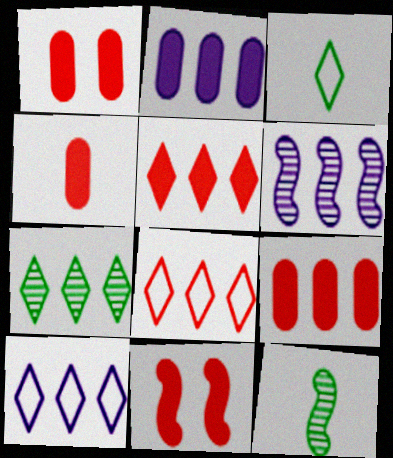[[1, 3, 6], 
[1, 4, 9], 
[1, 10, 12], 
[2, 6, 10], 
[4, 5, 11], 
[5, 7, 10]]